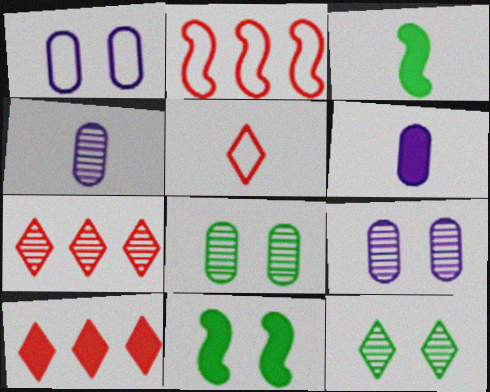[[1, 3, 7], 
[2, 6, 12], 
[3, 4, 5], 
[6, 10, 11]]